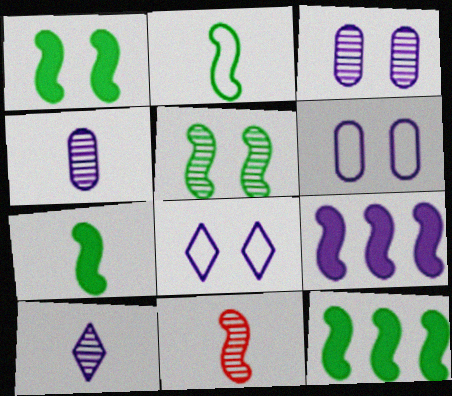[[1, 7, 12], 
[2, 5, 12], 
[4, 8, 9], 
[6, 9, 10]]